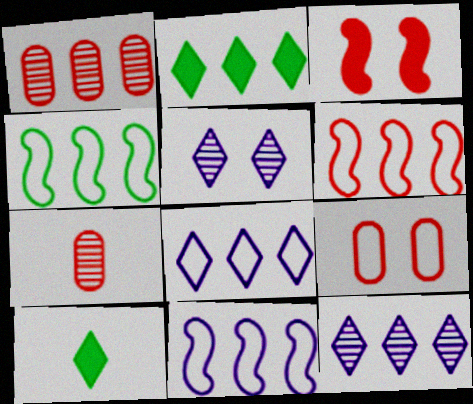[[1, 2, 11], 
[4, 6, 11]]